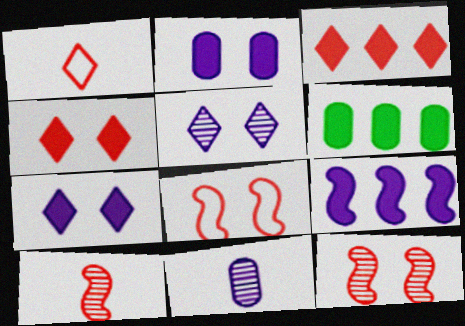[[3, 6, 9]]